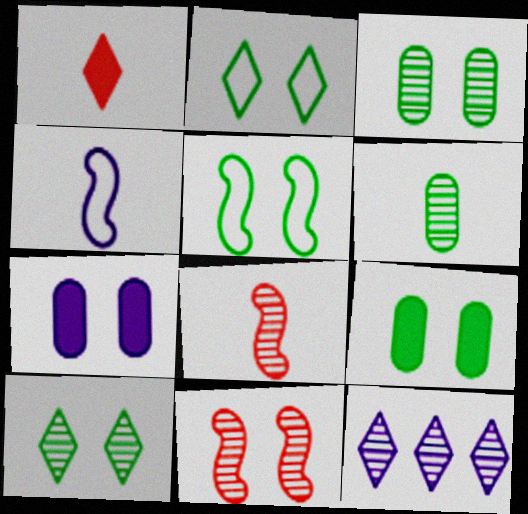[[1, 2, 12], 
[1, 4, 6], 
[2, 7, 11], 
[3, 8, 12], 
[4, 7, 12], 
[5, 9, 10], 
[6, 11, 12]]